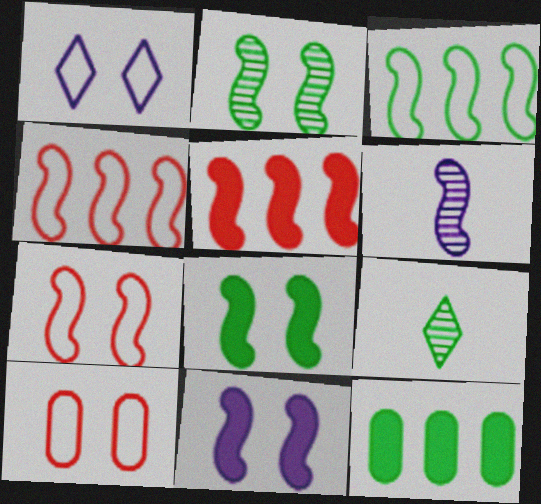[[2, 7, 11], 
[4, 6, 8]]